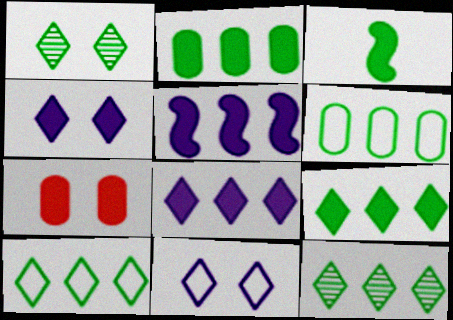[[1, 3, 6], 
[3, 7, 8], 
[9, 10, 12]]